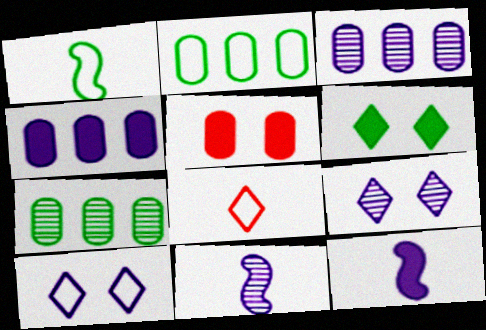[[1, 6, 7], 
[3, 9, 11], 
[3, 10, 12], 
[4, 10, 11]]